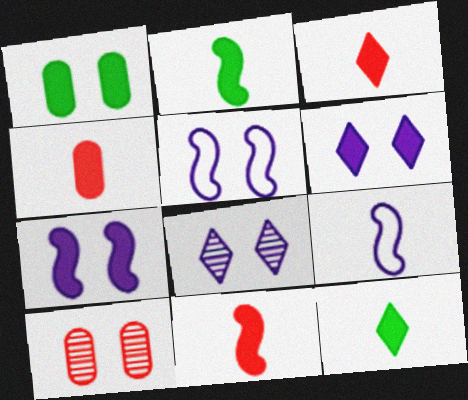[[3, 4, 11]]